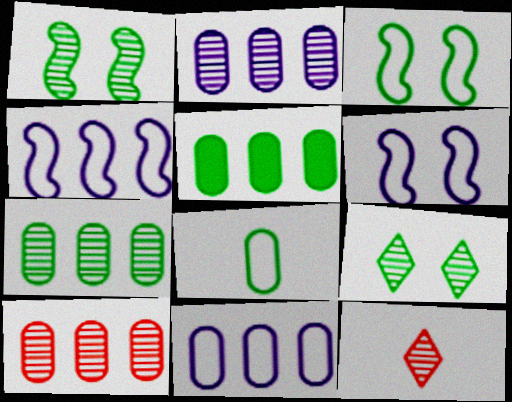[[1, 2, 12], 
[2, 7, 10], 
[5, 6, 12], 
[5, 10, 11]]